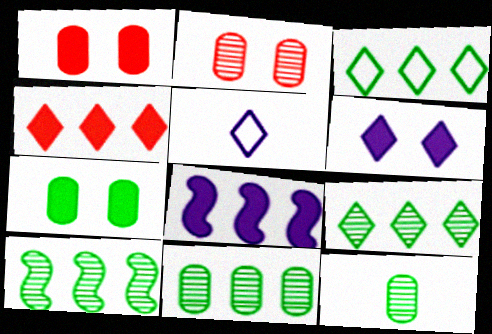[[1, 5, 10], 
[9, 10, 11]]